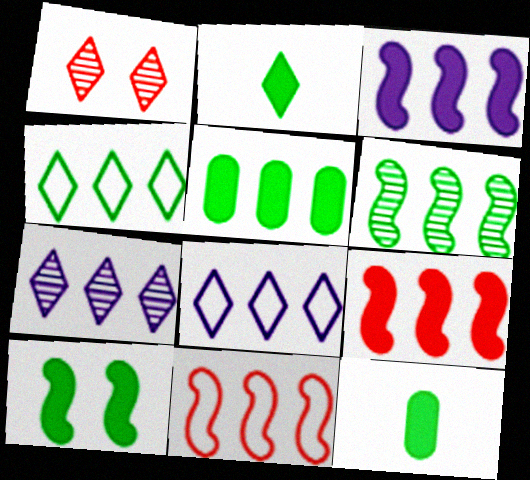[[1, 2, 8], 
[2, 5, 10], 
[3, 6, 11], 
[4, 5, 6], 
[5, 7, 11]]